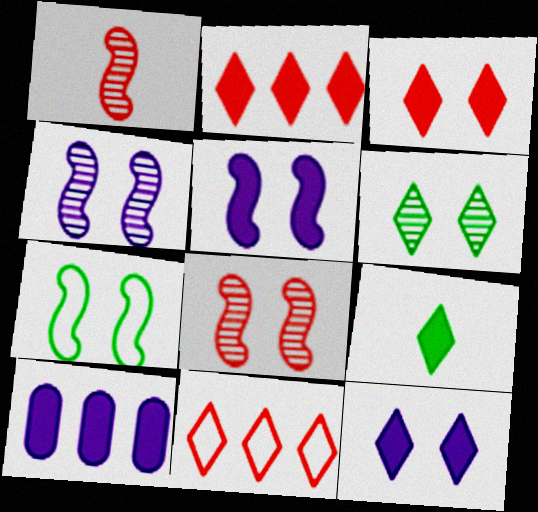[[2, 9, 12], 
[5, 7, 8]]